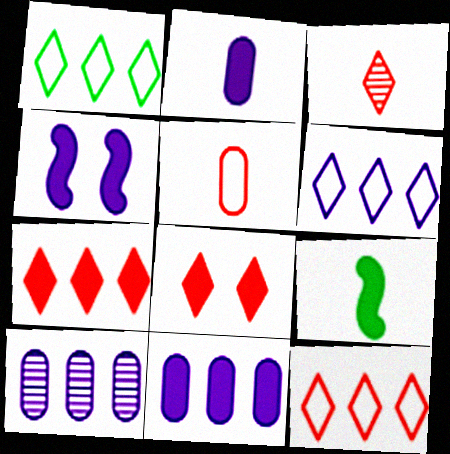[[1, 6, 12], 
[3, 8, 12], 
[8, 9, 11]]